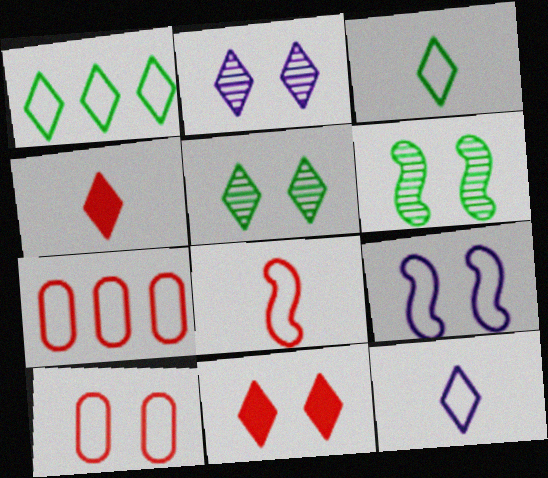[[1, 2, 4], 
[3, 7, 9]]